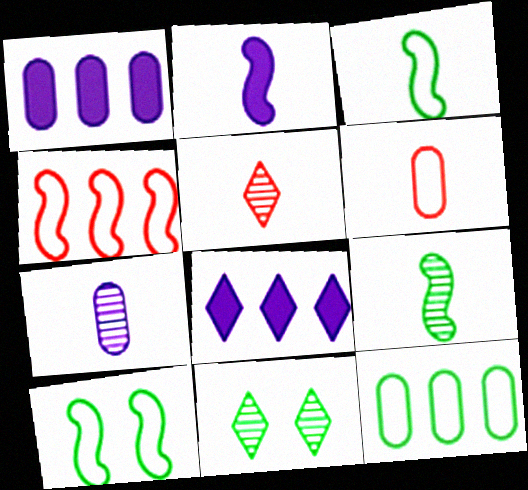[[1, 5, 10], 
[5, 7, 9]]